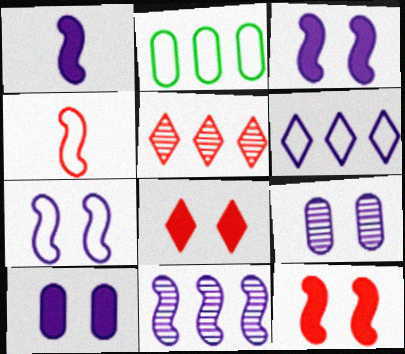[[1, 6, 9], 
[1, 7, 11]]